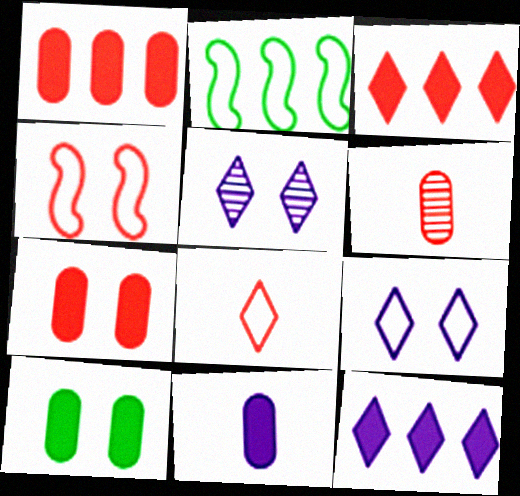[[1, 10, 11], 
[3, 4, 6], 
[4, 5, 10]]